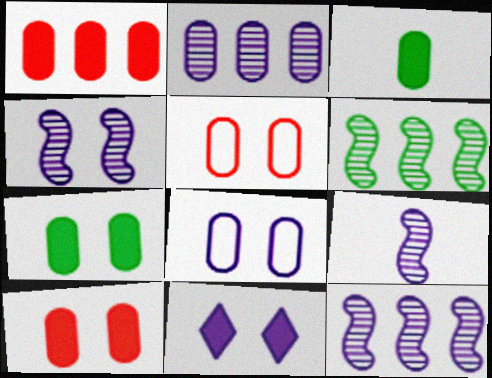[[2, 3, 5], 
[4, 8, 11], 
[4, 9, 12]]